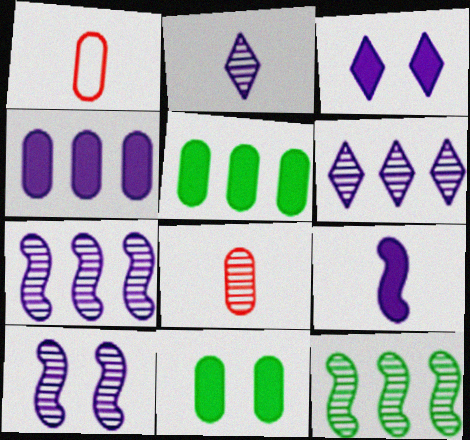[[1, 3, 12], 
[3, 4, 9]]